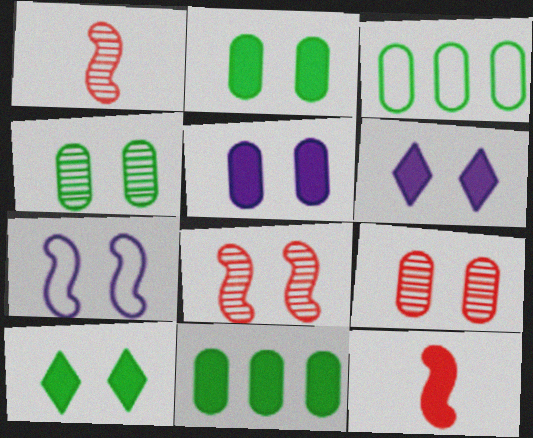[[1, 3, 6], 
[6, 11, 12], 
[7, 9, 10]]